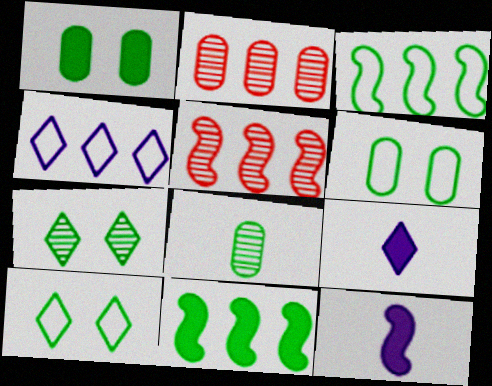[[2, 4, 11], 
[2, 10, 12], 
[5, 6, 9], 
[8, 10, 11]]